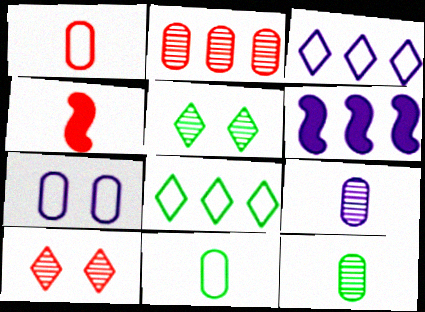[[1, 5, 6], 
[2, 6, 8], 
[6, 10, 11]]